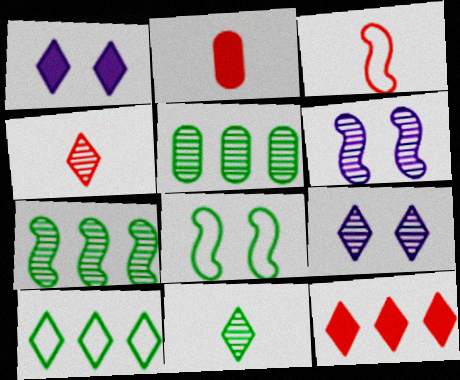[[1, 3, 5], 
[1, 4, 10], 
[2, 3, 4], 
[2, 6, 10], 
[4, 5, 6]]